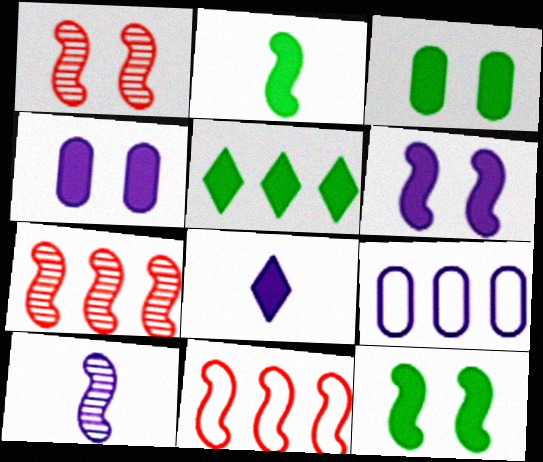[[2, 3, 5], 
[5, 7, 9], 
[10, 11, 12]]